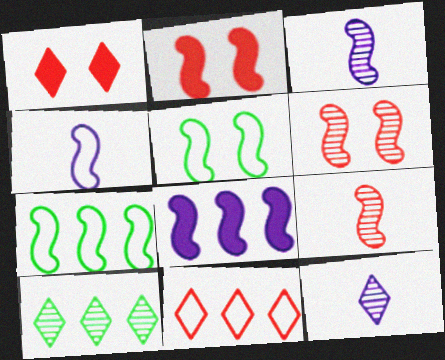[[2, 3, 7], 
[5, 8, 9]]